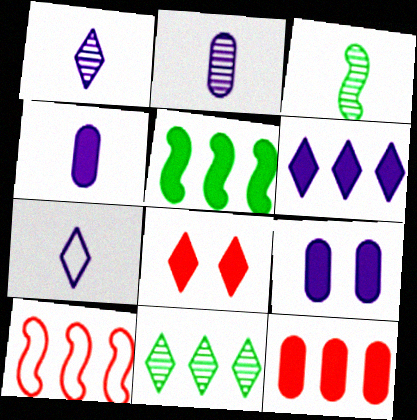[[4, 5, 8], 
[5, 6, 12], 
[7, 8, 11]]